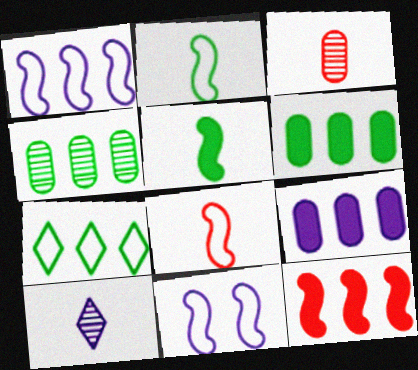[[9, 10, 11]]